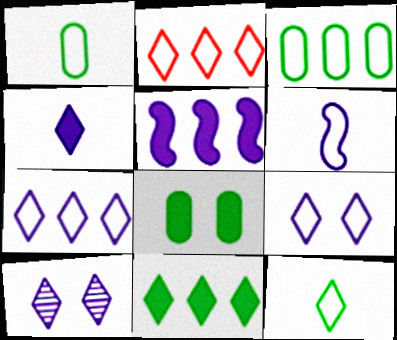[[2, 9, 12], 
[4, 7, 10]]